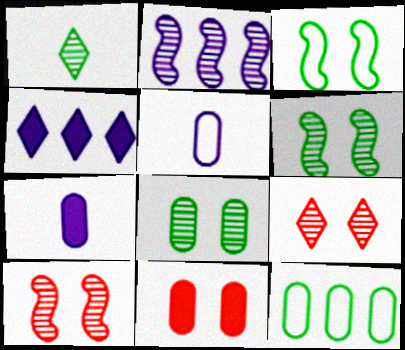[]